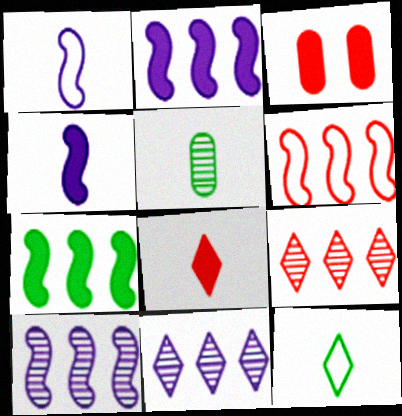[[1, 5, 8], 
[3, 10, 12], 
[6, 7, 10]]